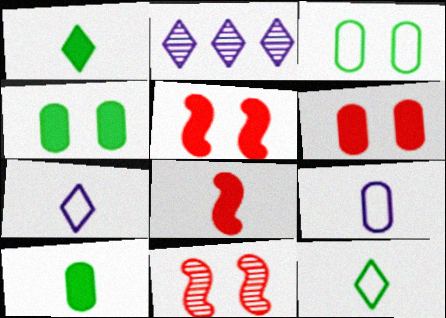[[2, 3, 8]]